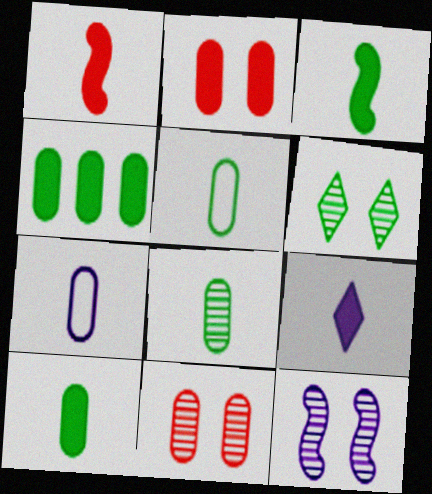[[1, 9, 10], 
[4, 7, 11], 
[5, 8, 10], 
[6, 11, 12]]